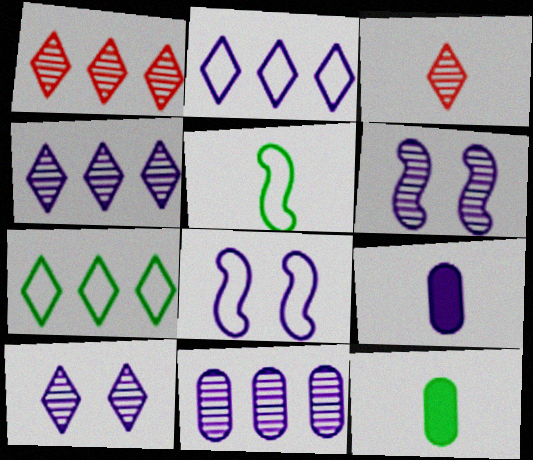[[1, 8, 12], 
[2, 6, 9], 
[3, 5, 9], 
[4, 8, 9]]